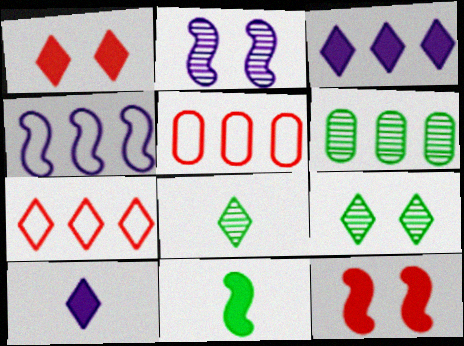[[7, 9, 10]]